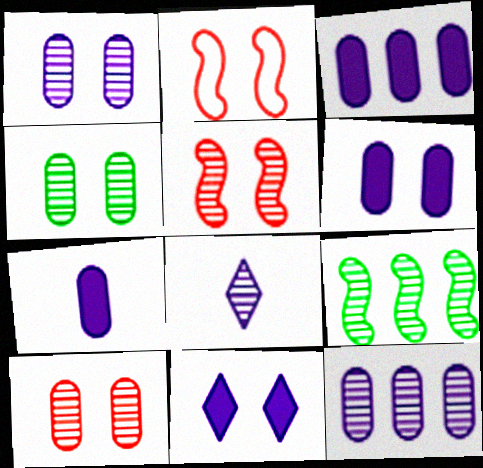[[1, 4, 10], 
[2, 4, 11], 
[3, 6, 7], 
[8, 9, 10]]